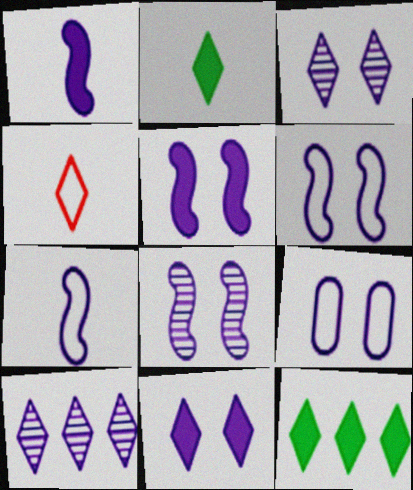[[1, 9, 10], 
[3, 4, 12], 
[3, 5, 9], 
[5, 6, 8], 
[8, 9, 11]]